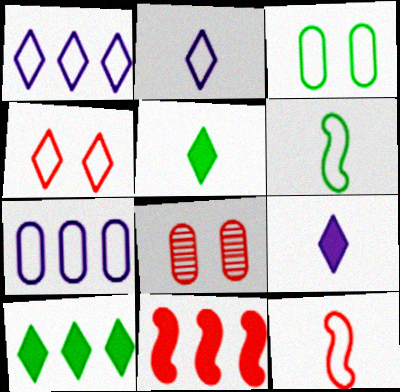[[1, 3, 12], 
[4, 6, 7]]